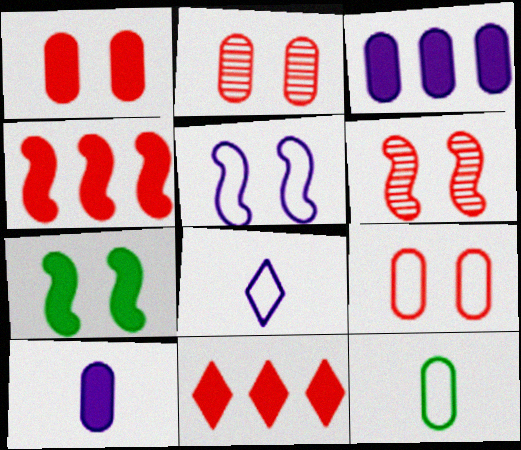[[1, 2, 9], 
[2, 3, 12], 
[5, 6, 7], 
[7, 10, 11]]